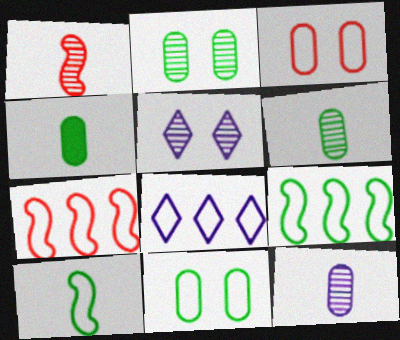[[3, 8, 10], 
[4, 5, 7]]